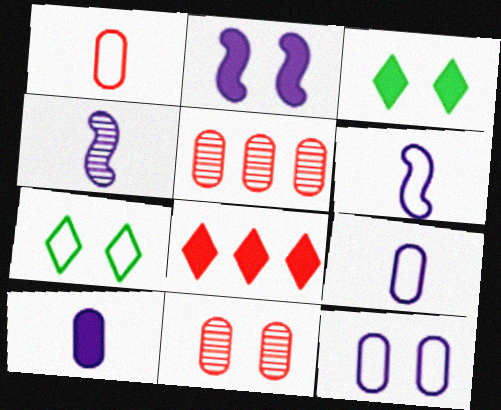[[2, 7, 11], 
[3, 5, 6]]